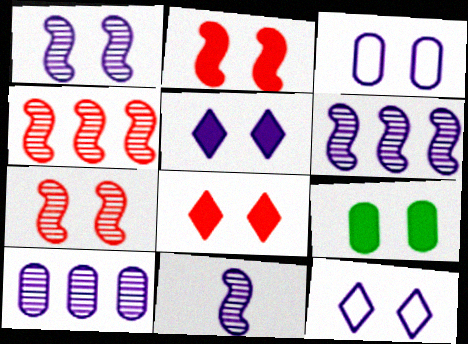[[1, 3, 5], 
[1, 6, 11], 
[2, 5, 9], 
[7, 9, 12]]